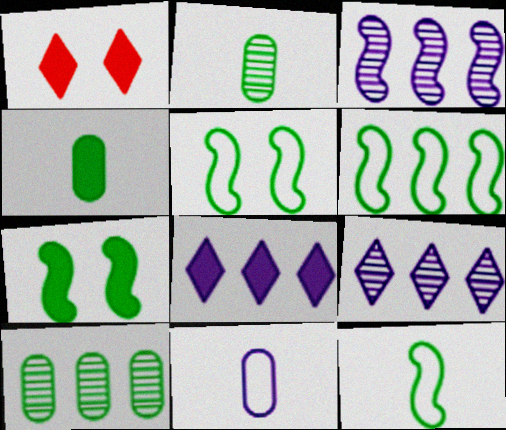[[5, 6, 12]]